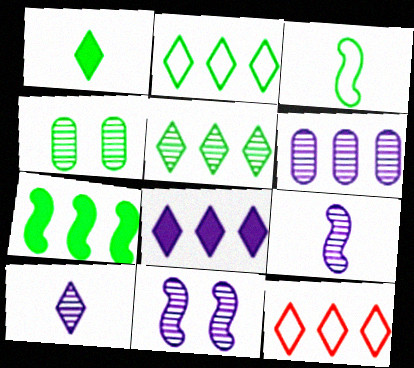[[5, 8, 12], 
[6, 7, 12], 
[6, 10, 11]]